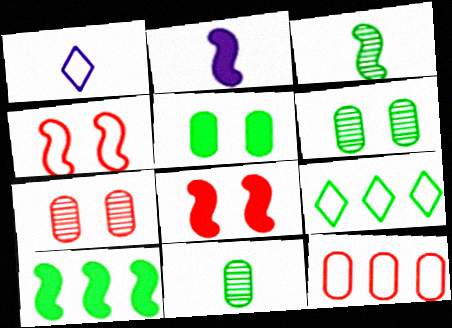[[1, 7, 10], 
[2, 7, 9], 
[2, 8, 10], 
[3, 5, 9]]